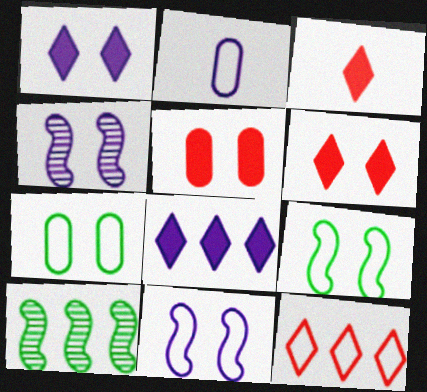[[2, 4, 8], 
[2, 6, 10], 
[2, 9, 12], 
[4, 6, 7]]